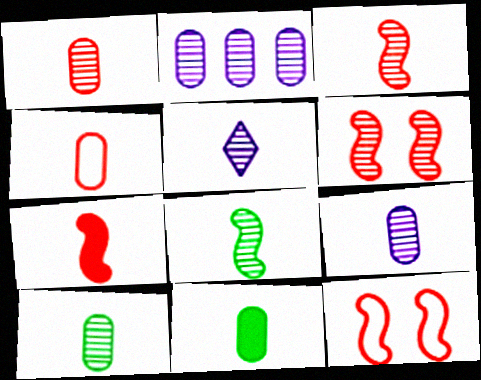[[1, 5, 8], 
[1, 9, 10], 
[3, 5, 10], 
[4, 9, 11]]